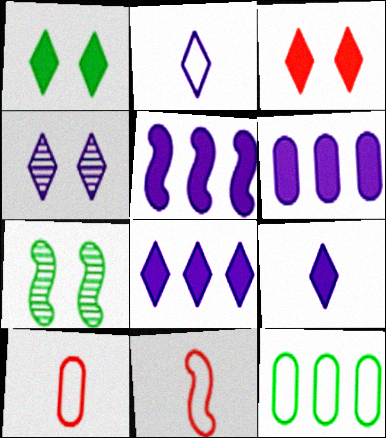[[2, 4, 8], 
[5, 6, 8], 
[5, 7, 11], 
[7, 8, 10]]